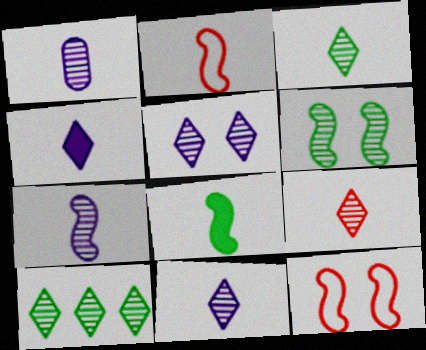[[1, 7, 11], 
[2, 7, 8], 
[3, 9, 11], 
[5, 9, 10]]